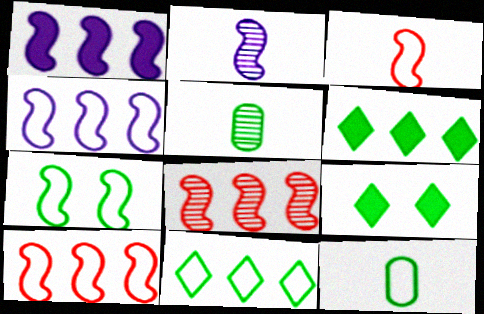[[3, 4, 7], 
[5, 6, 7], 
[7, 11, 12]]